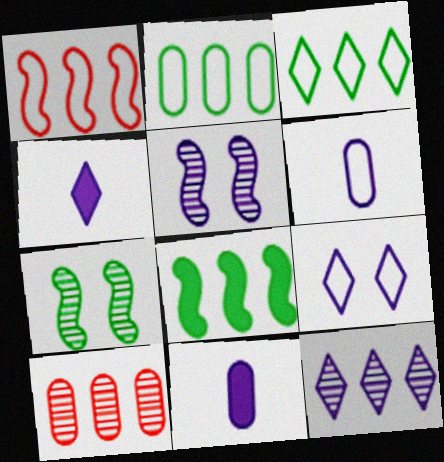[[4, 9, 12]]